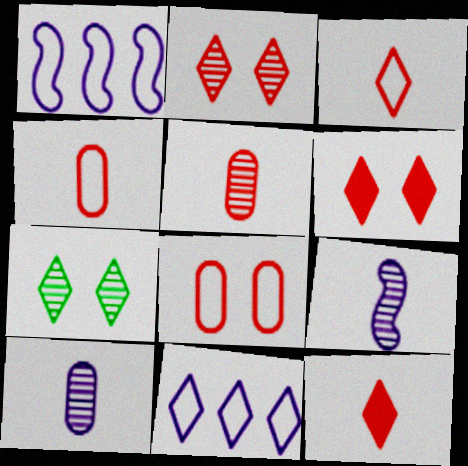[[7, 11, 12]]